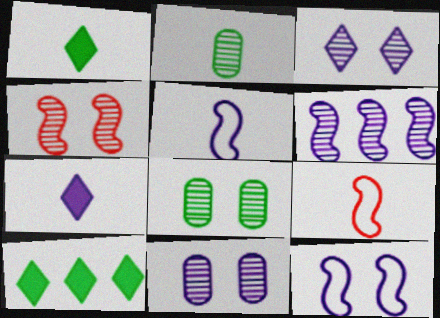[[2, 7, 9], 
[3, 4, 8], 
[9, 10, 11]]